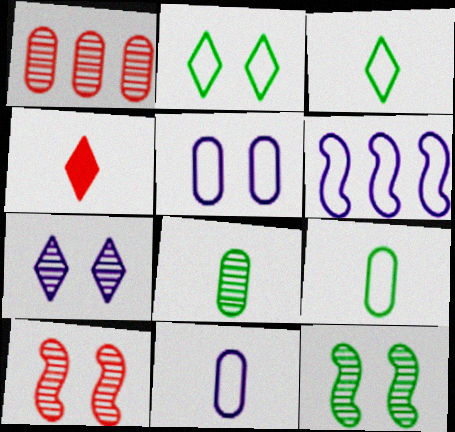[]